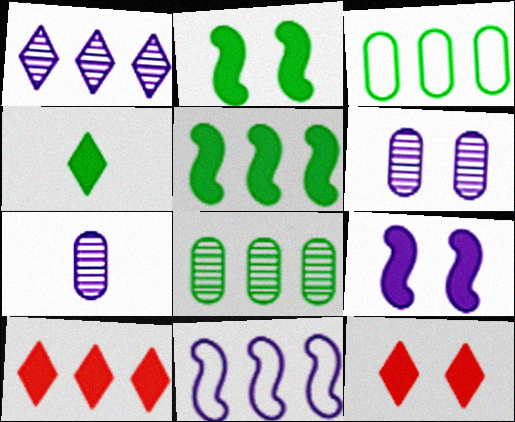[[8, 10, 11]]